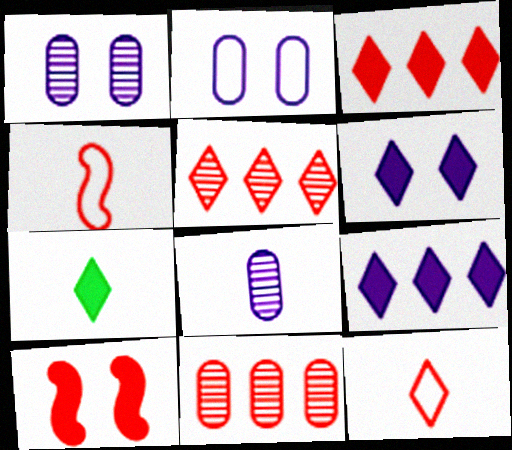[[3, 6, 7], 
[4, 7, 8], 
[10, 11, 12]]